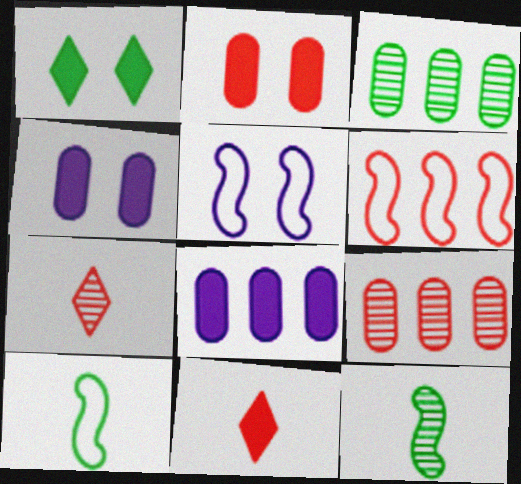[[1, 3, 10], 
[2, 6, 7], 
[3, 5, 11], 
[5, 6, 10]]